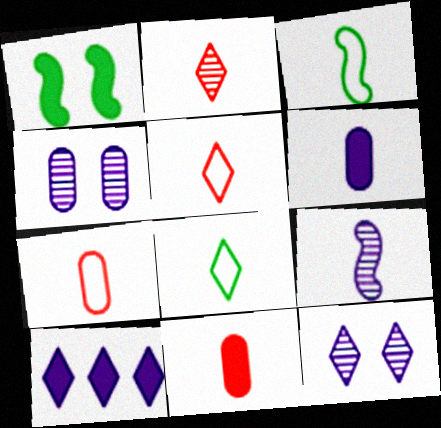[[1, 10, 11], 
[2, 3, 6], 
[8, 9, 11]]